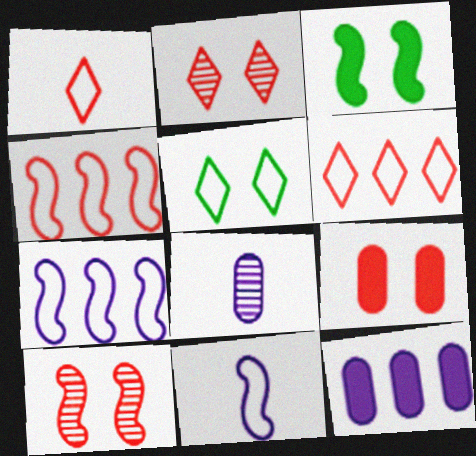[[3, 6, 8]]